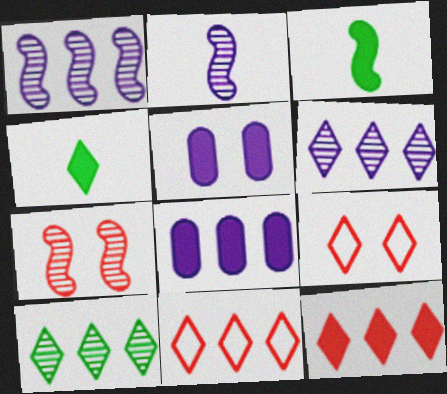[[3, 5, 12], 
[4, 6, 9]]